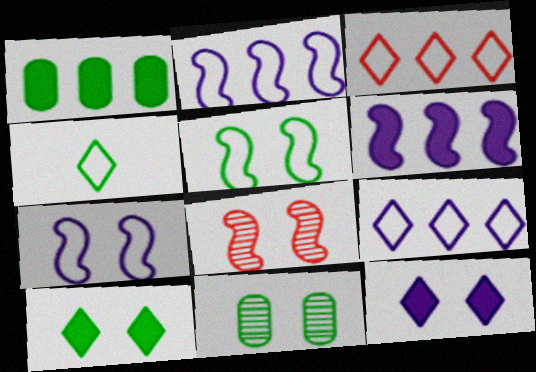[[5, 10, 11]]